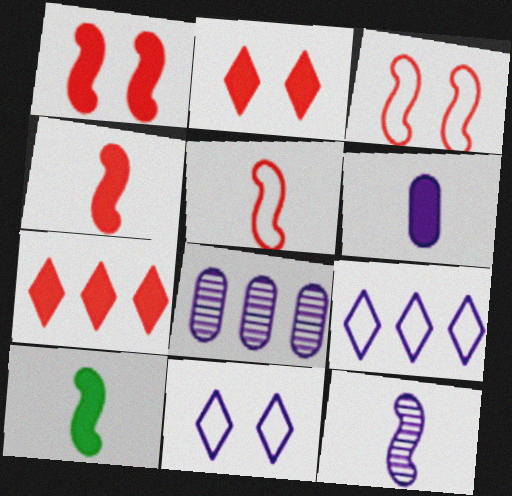[[5, 10, 12]]